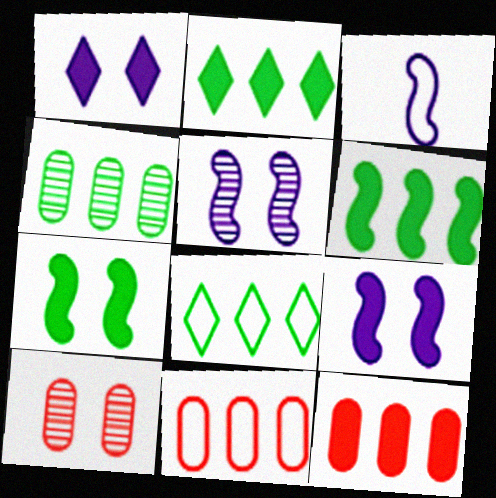[[2, 3, 10], 
[4, 6, 8]]